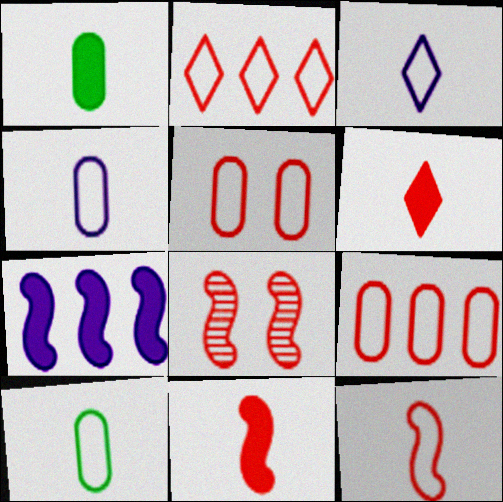[[2, 5, 12], 
[3, 10, 12], 
[6, 8, 9]]